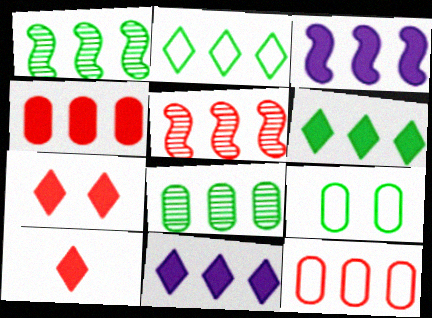[[1, 11, 12], 
[3, 4, 6]]